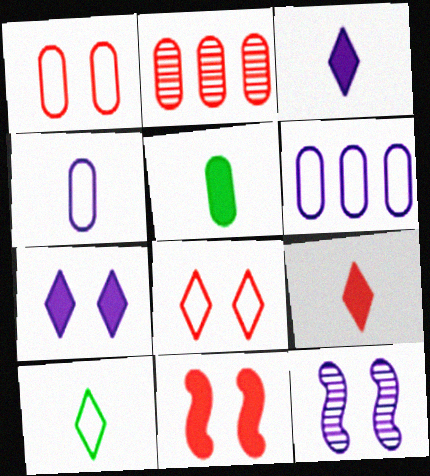[[3, 6, 12]]